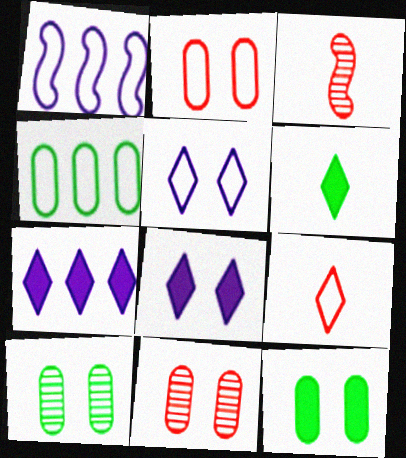[[1, 6, 11], 
[3, 4, 8]]